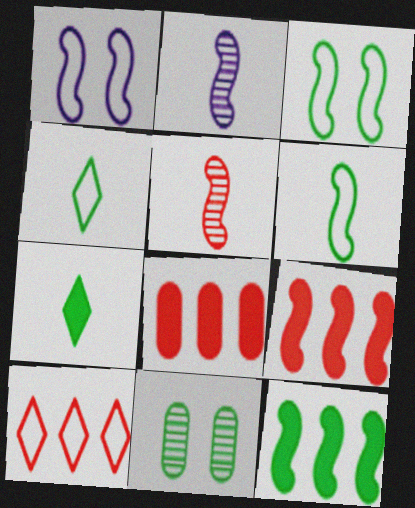[[1, 5, 12], 
[2, 3, 9], 
[4, 11, 12]]